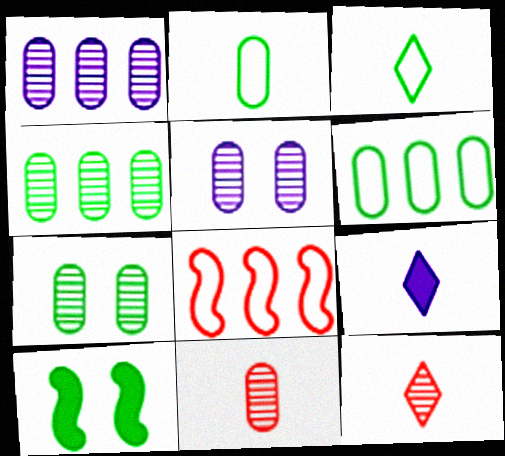[[1, 7, 11], 
[3, 4, 10], 
[3, 9, 12], 
[4, 5, 11], 
[7, 8, 9]]